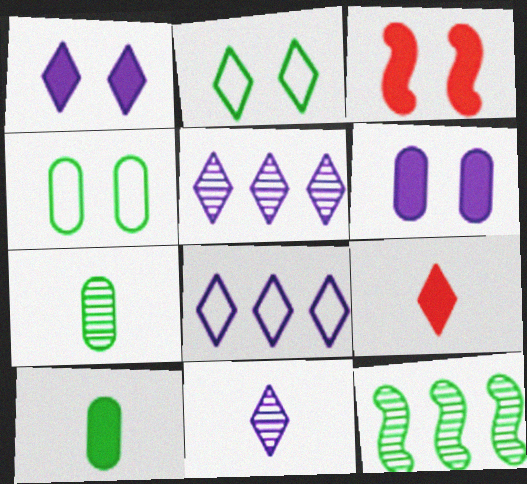[[1, 8, 11], 
[2, 5, 9], 
[2, 10, 12], 
[3, 7, 8]]